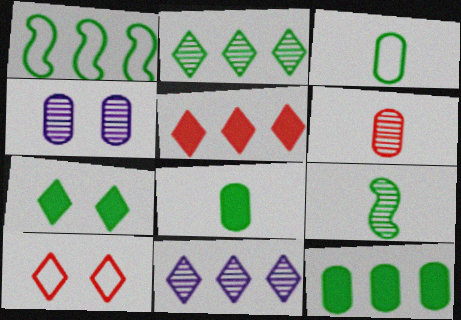[[1, 2, 12]]